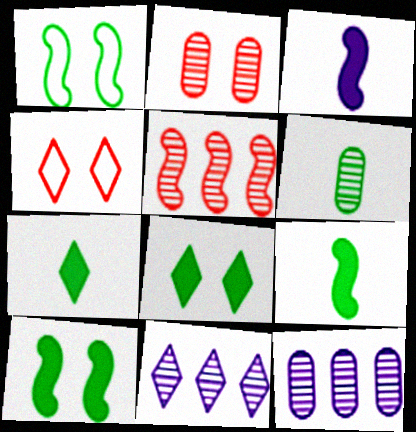[[1, 3, 5], 
[2, 6, 12], 
[4, 7, 11], 
[4, 9, 12]]